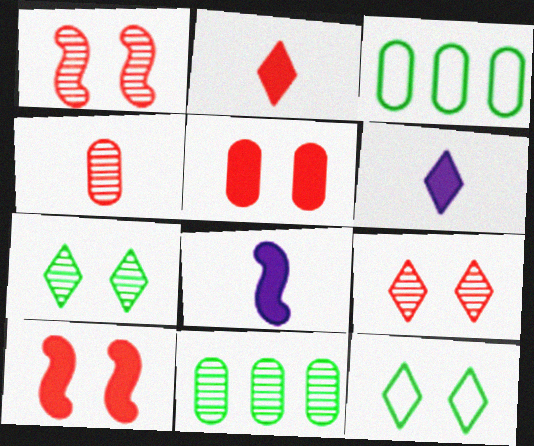[[1, 3, 6], 
[3, 8, 9]]